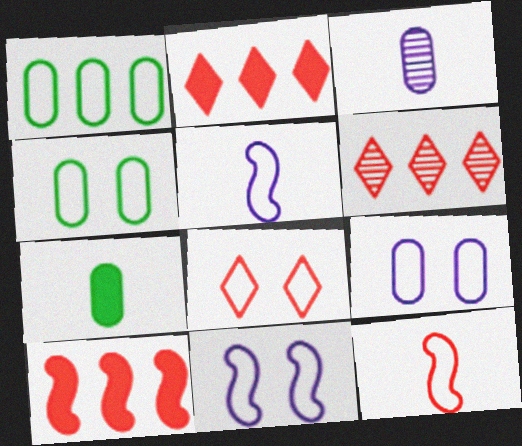[[1, 5, 8], 
[4, 8, 11], 
[6, 7, 11]]